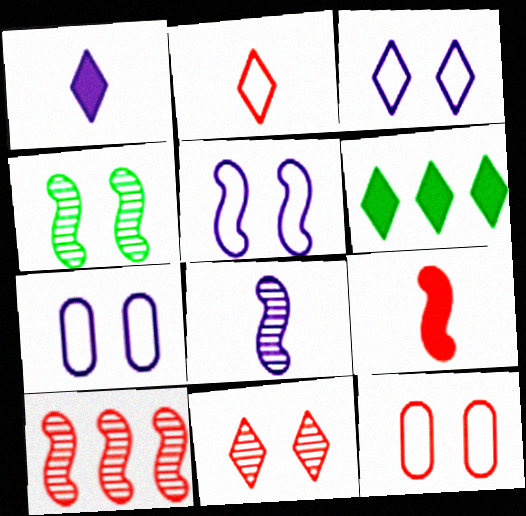[[3, 5, 7], 
[4, 8, 10], 
[6, 8, 12]]